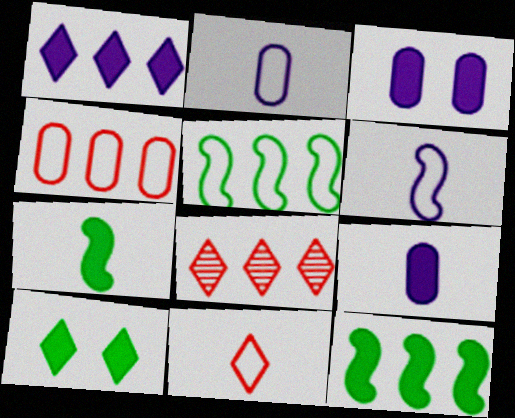[]